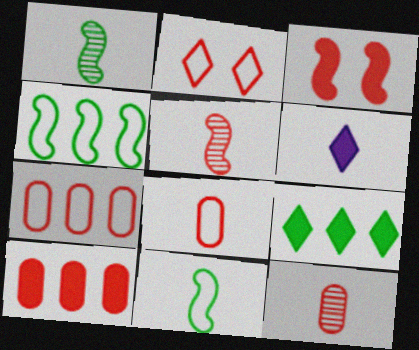[[1, 6, 8], 
[2, 5, 10], 
[6, 11, 12]]